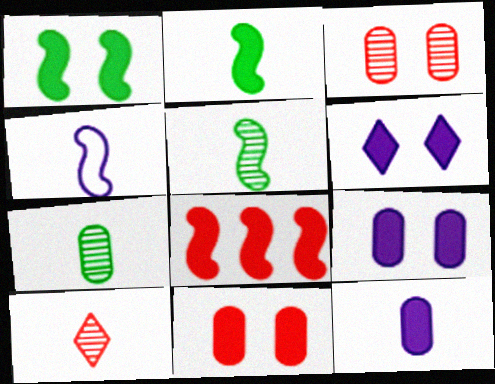[[1, 6, 11]]